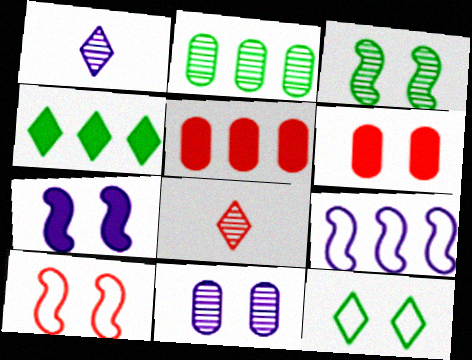[[3, 7, 10], 
[5, 8, 10]]